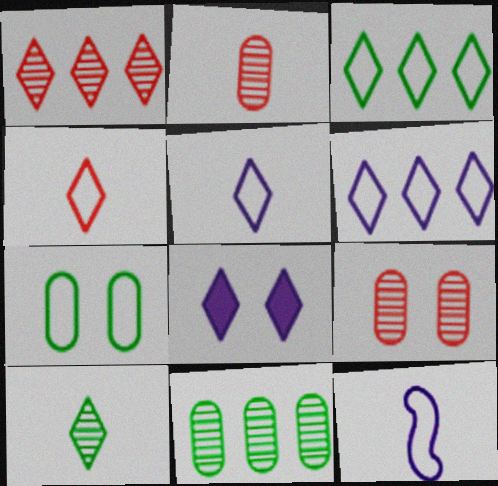[]